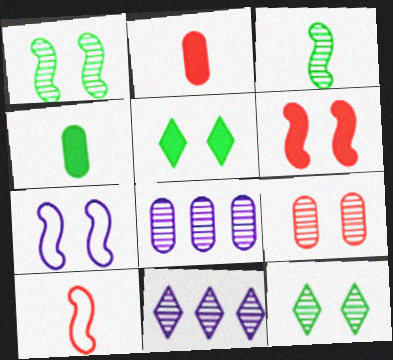[[1, 6, 7], 
[3, 9, 11], 
[5, 7, 9], 
[5, 8, 10]]